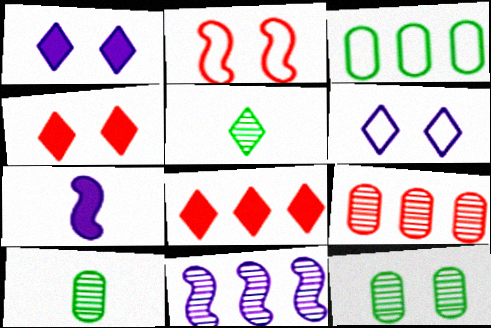[[1, 2, 12], 
[3, 8, 11], 
[5, 6, 8]]